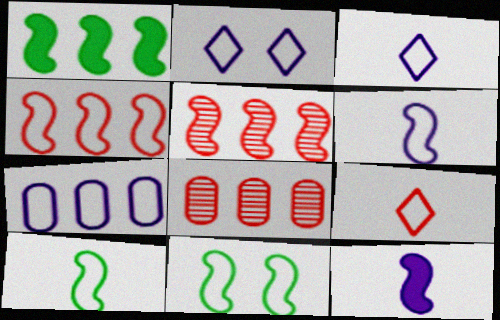[[2, 6, 7], 
[4, 6, 11], 
[5, 11, 12], 
[7, 9, 11]]